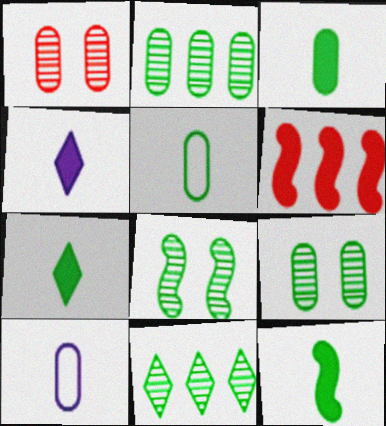[[3, 7, 12]]